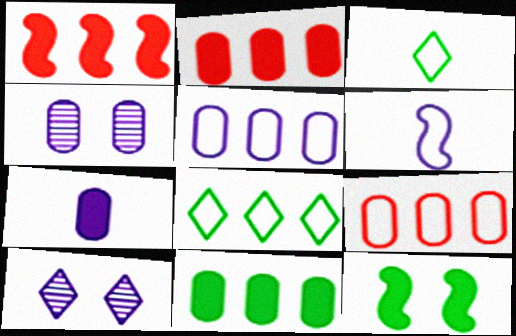[[1, 3, 4], 
[4, 5, 7]]